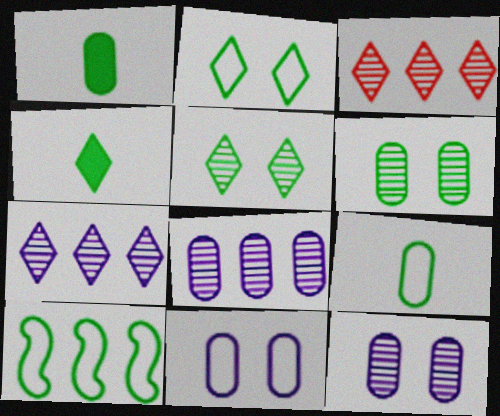[[1, 5, 10], 
[2, 9, 10], 
[4, 6, 10]]